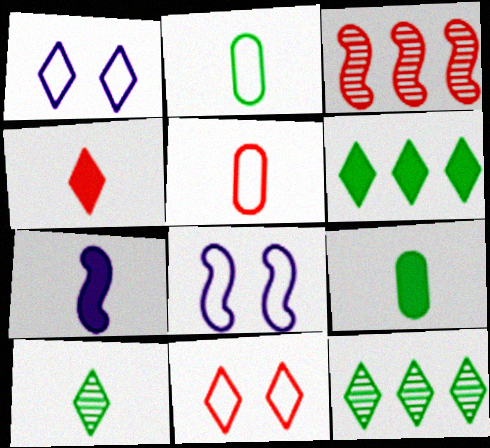[[1, 3, 9], 
[1, 4, 12], 
[4, 7, 9], 
[5, 7, 10]]